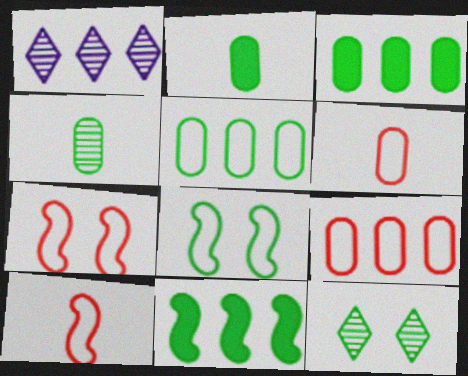[[1, 2, 7], 
[1, 9, 11]]